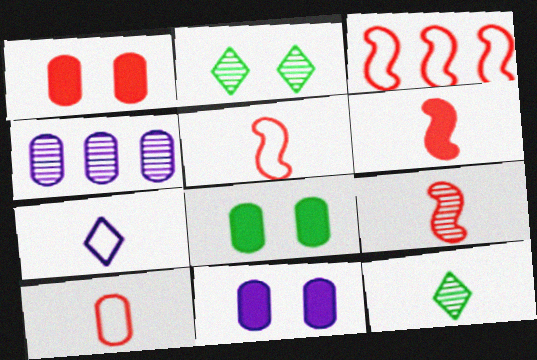[[1, 8, 11], 
[2, 4, 9], 
[3, 11, 12], 
[4, 8, 10], 
[5, 6, 9]]